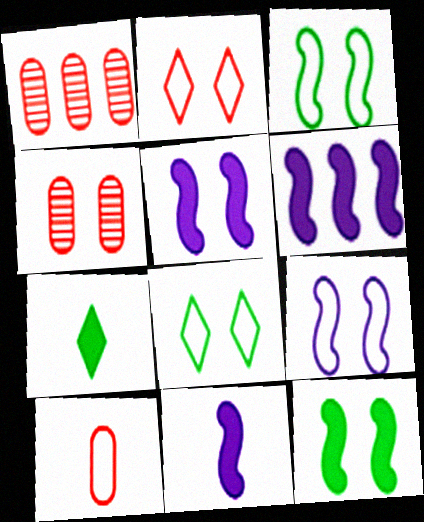[[1, 7, 9], 
[1, 8, 11], 
[4, 5, 8], 
[5, 6, 11]]